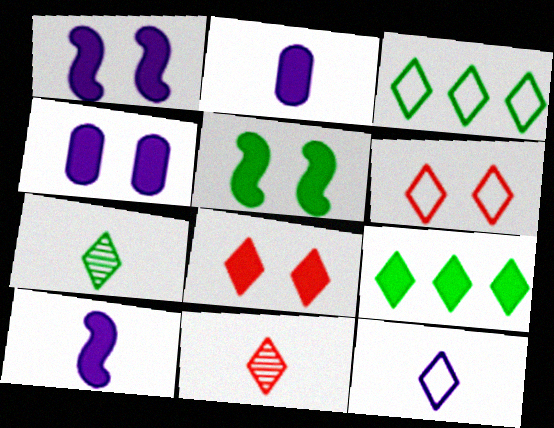[[3, 6, 12], 
[4, 5, 8]]